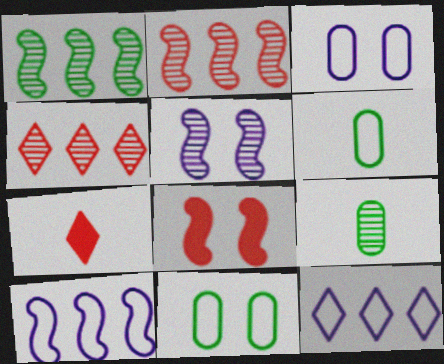[[1, 3, 7], 
[4, 5, 9], 
[8, 9, 12]]